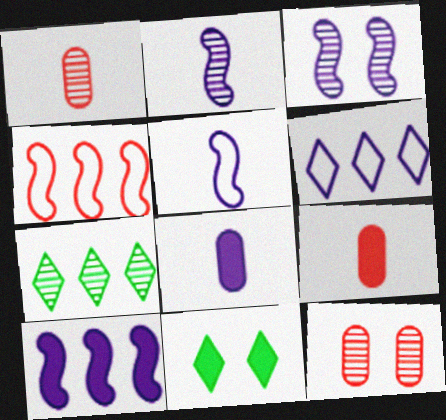[[1, 3, 7], 
[2, 7, 12], 
[3, 5, 10], 
[3, 6, 8], 
[9, 10, 11]]